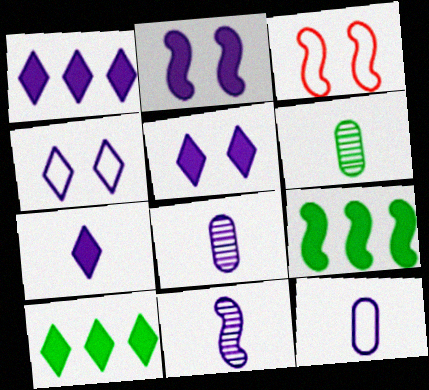[[1, 3, 6], 
[1, 5, 7], 
[3, 8, 10], 
[3, 9, 11], 
[7, 11, 12]]